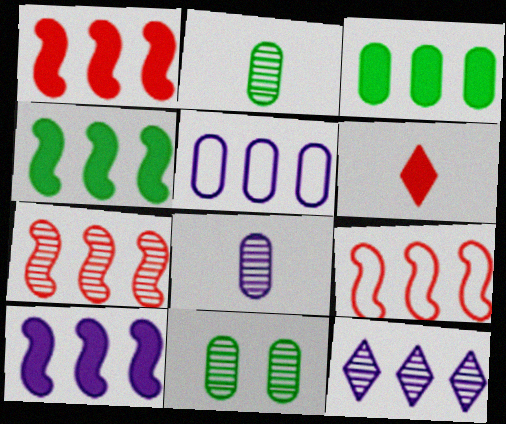[[1, 4, 10], 
[1, 7, 9], 
[3, 9, 12], 
[5, 10, 12]]